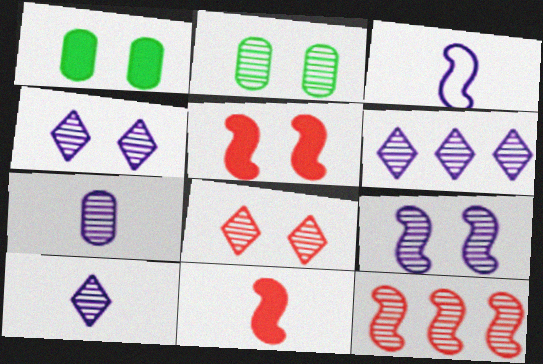[[2, 8, 9], 
[2, 10, 12], 
[4, 6, 10], 
[6, 7, 9]]